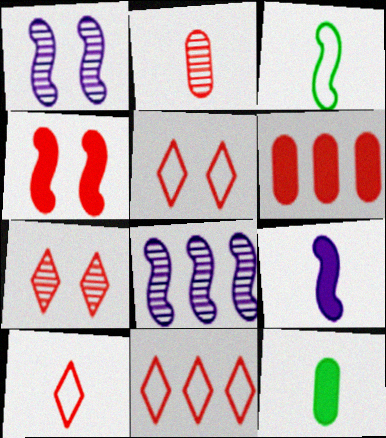[[1, 11, 12], 
[2, 4, 11], 
[3, 4, 8], 
[5, 8, 12], 
[5, 10, 11]]